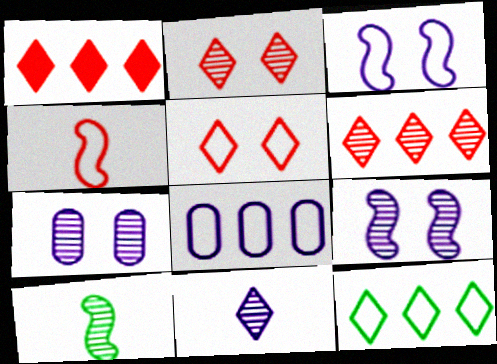[[6, 7, 10]]